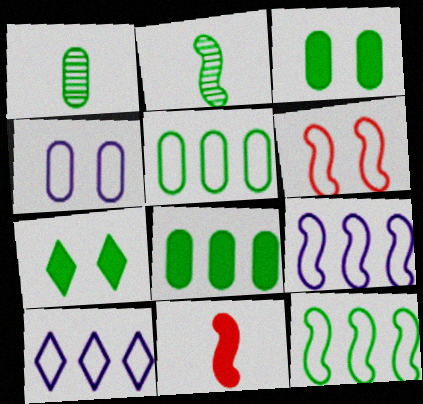[[1, 3, 5], 
[1, 7, 12], 
[2, 5, 7]]